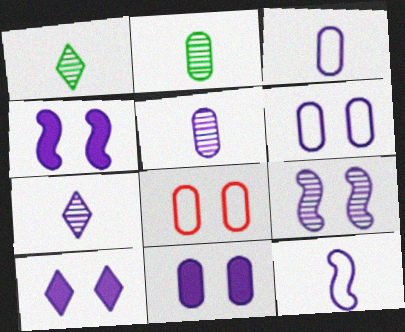[[4, 10, 11], 
[6, 9, 10]]